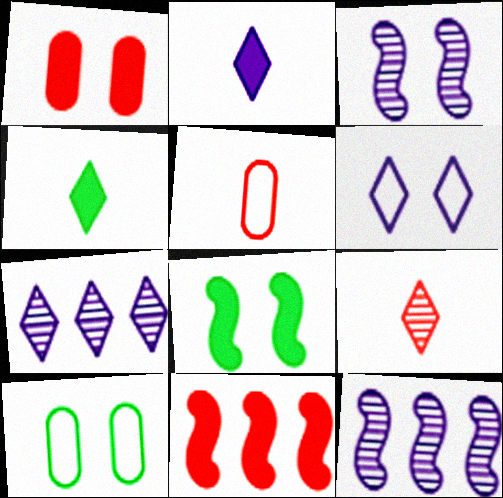[[2, 6, 7], 
[5, 7, 8]]